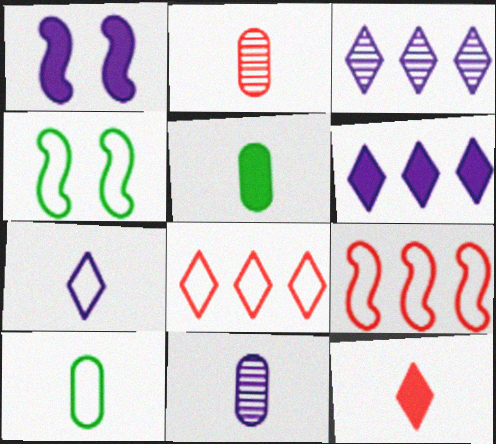[[2, 4, 6]]